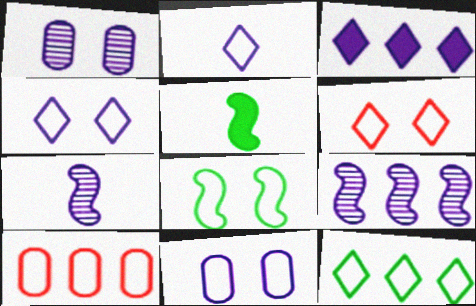[[2, 6, 12], 
[2, 8, 10], 
[3, 7, 11], 
[6, 8, 11]]